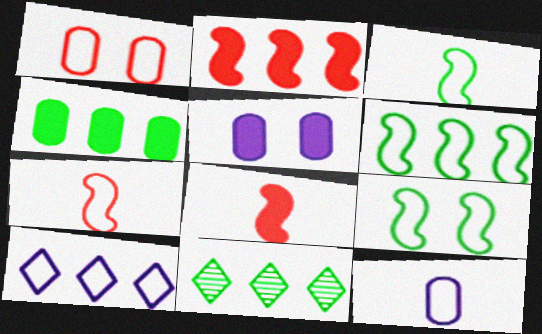[[1, 3, 10], 
[3, 6, 9], 
[4, 6, 11], 
[5, 7, 11]]